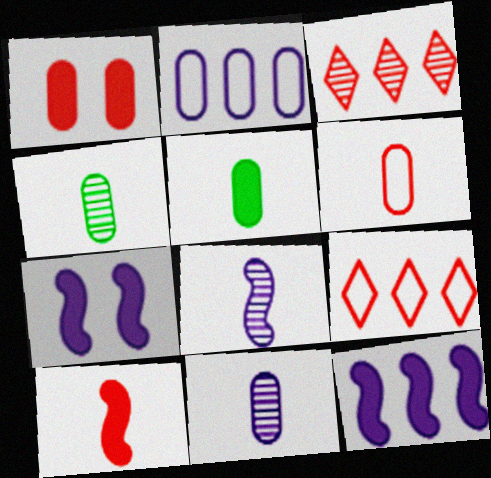[[1, 2, 4], 
[4, 7, 9], 
[5, 6, 11]]